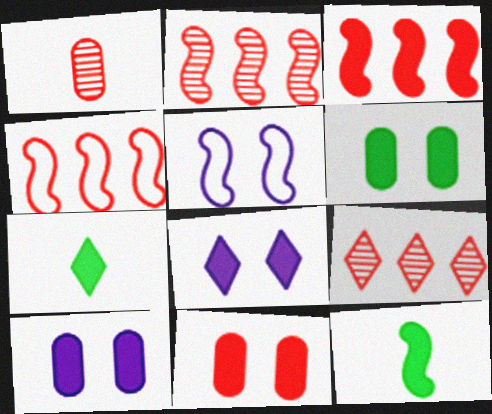[[2, 3, 4], 
[2, 5, 12], 
[3, 7, 10], 
[6, 10, 11]]